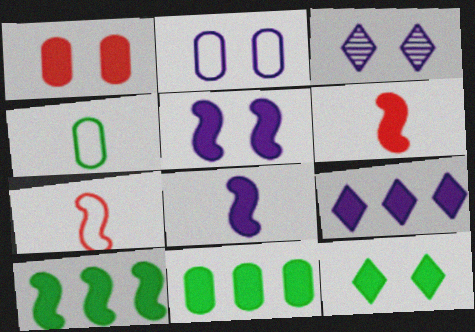[[1, 5, 12], 
[2, 3, 5], 
[3, 7, 11], 
[5, 6, 10]]